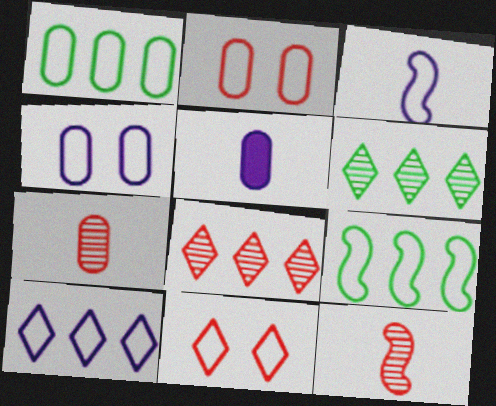[[1, 3, 11], 
[3, 4, 10]]